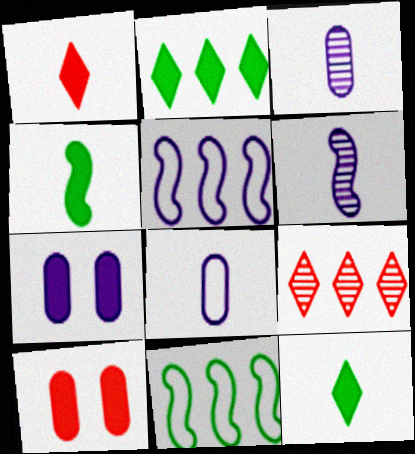[]